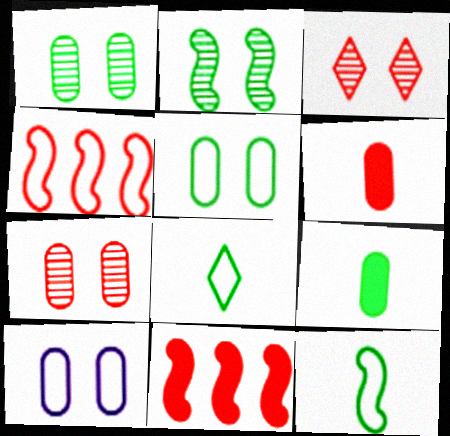[[3, 4, 6], 
[4, 8, 10]]